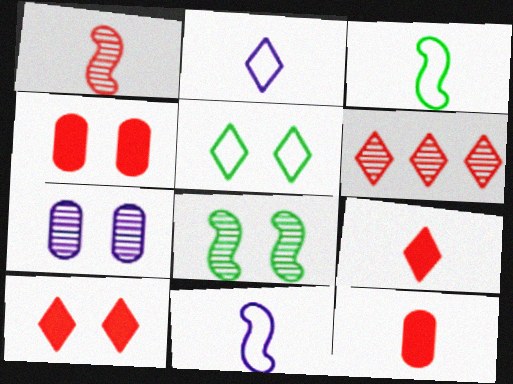[]